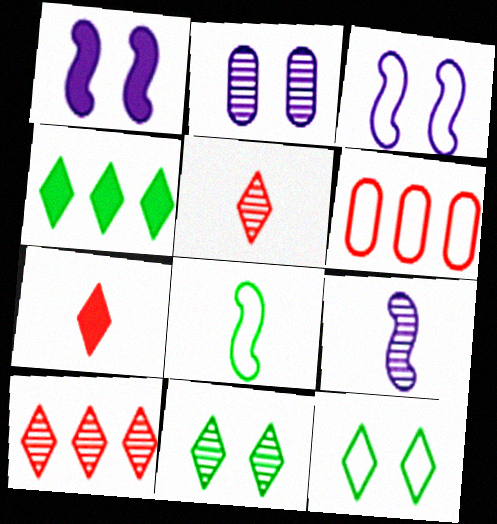[]